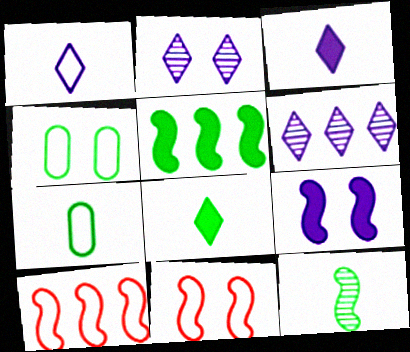[[1, 4, 10], 
[7, 8, 12], 
[9, 10, 12]]